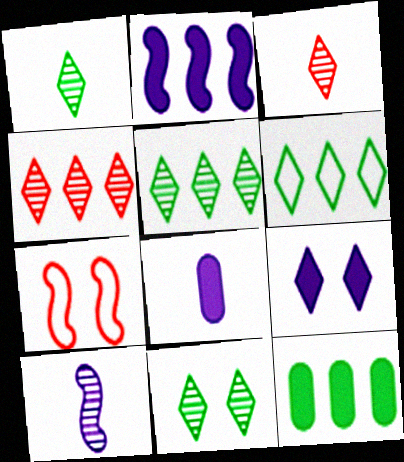[[1, 5, 11], 
[2, 8, 9], 
[3, 6, 9], 
[5, 7, 8]]